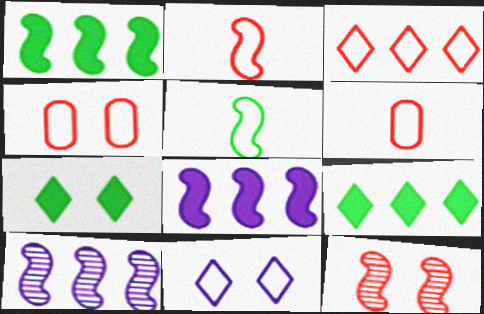[[2, 3, 4], 
[5, 8, 12], 
[6, 7, 10]]